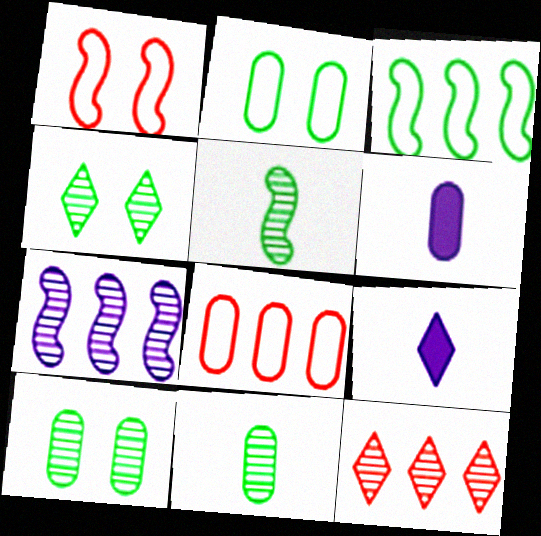[[6, 8, 10]]